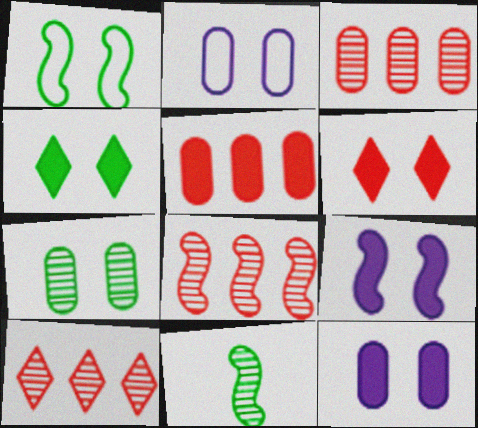[[1, 4, 7], 
[3, 8, 10]]